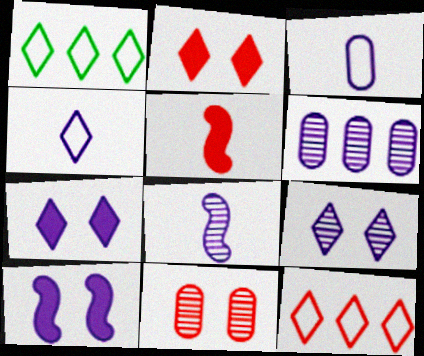[[4, 6, 10], 
[5, 11, 12], 
[6, 8, 9]]